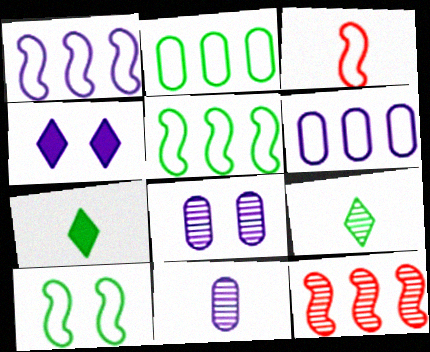[[1, 3, 10], 
[1, 4, 11], 
[3, 7, 11], 
[8, 9, 12]]